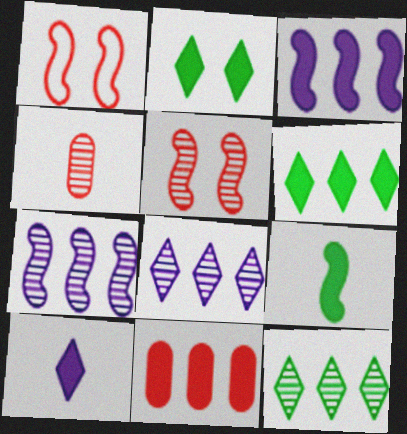[[1, 7, 9], 
[3, 6, 11]]